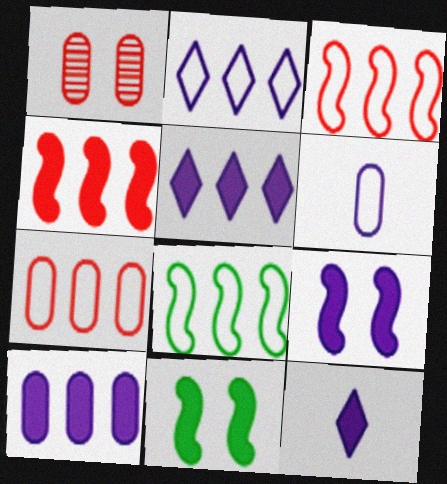[[1, 8, 12], 
[2, 7, 8], 
[9, 10, 12]]